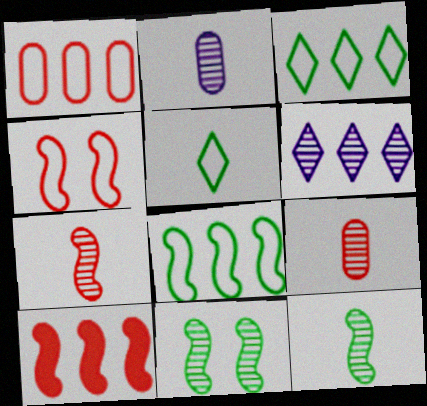[[4, 7, 10], 
[6, 9, 11]]